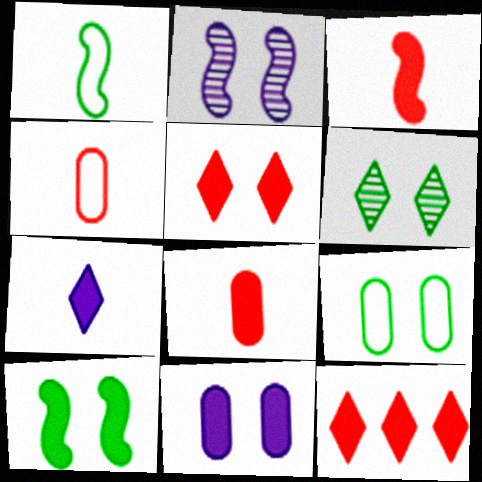[[2, 5, 9], 
[5, 10, 11], 
[6, 9, 10]]